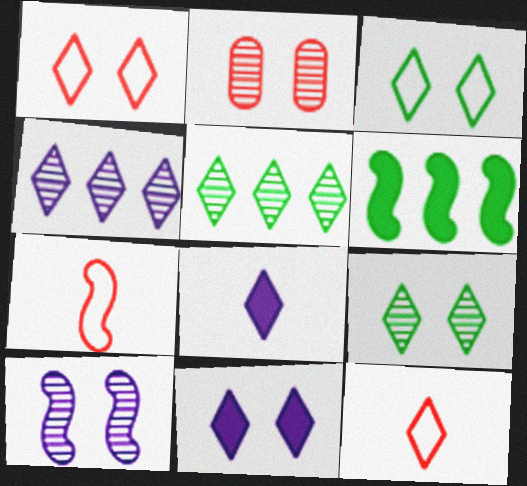[[1, 5, 8], 
[1, 9, 11], 
[2, 9, 10], 
[5, 11, 12], 
[6, 7, 10]]